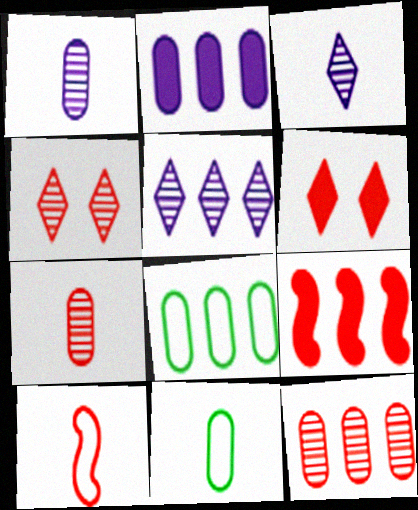[[2, 8, 12], 
[5, 8, 9], 
[6, 10, 12]]